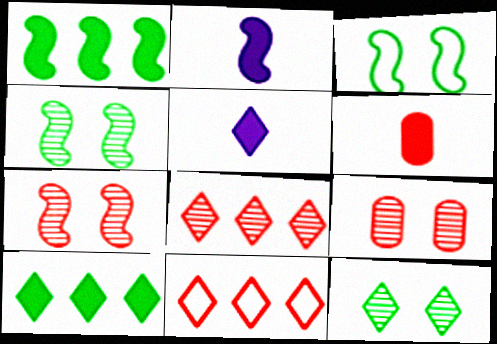[[5, 11, 12], 
[6, 7, 11]]